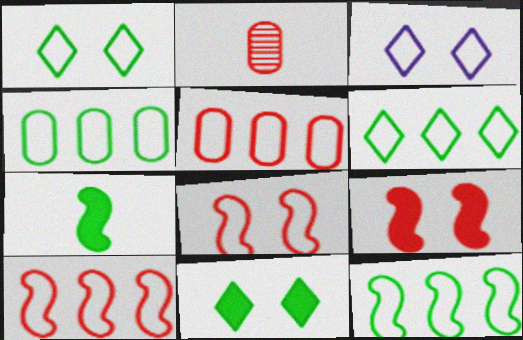[[4, 6, 12]]